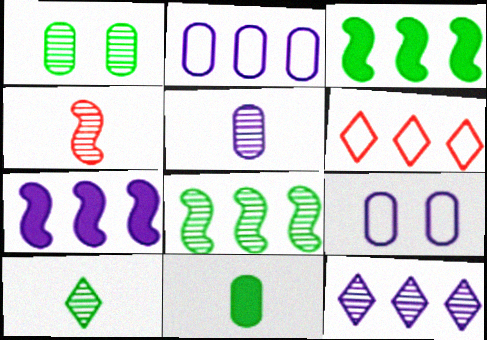[[1, 4, 12], 
[1, 8, 10], 
[2, 7, 12], 
[4, 5, 10]]